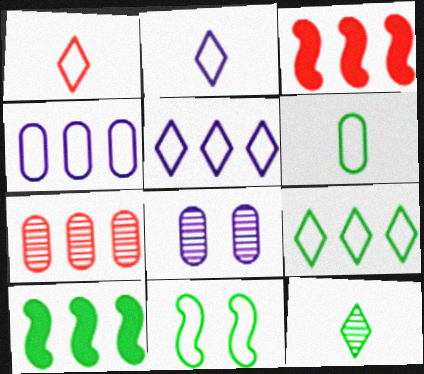[[1, 4, 11], 
[1, 8, 10], 
[5, 7, 10], 
[6, 9, 11]]